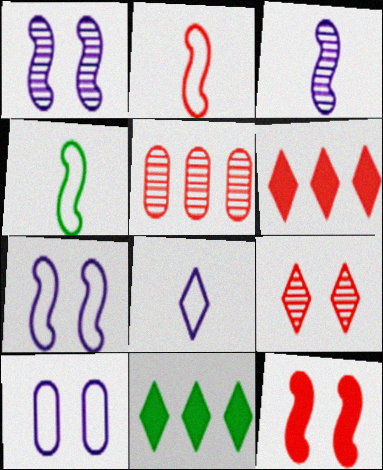[[8, 9, 11]]